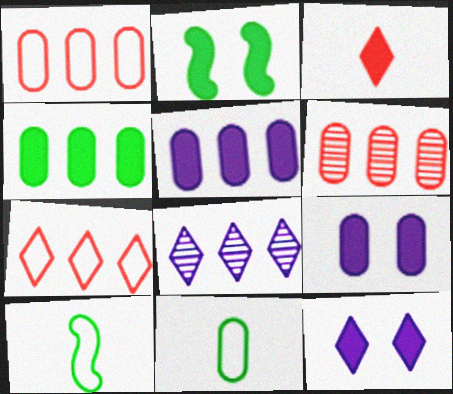[[2, 3, 5], 
[6, 9, 11], 
[6, 10, 12]]